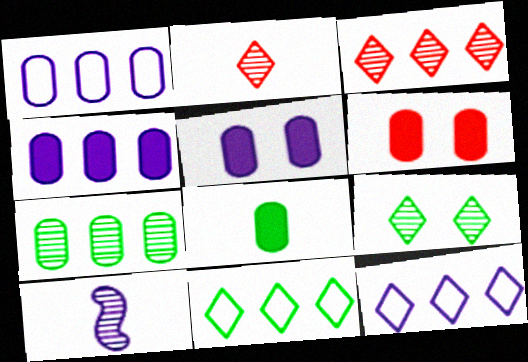[[4, 6, 8], 
[5, 10, 12], 
[6, 10, 11]]